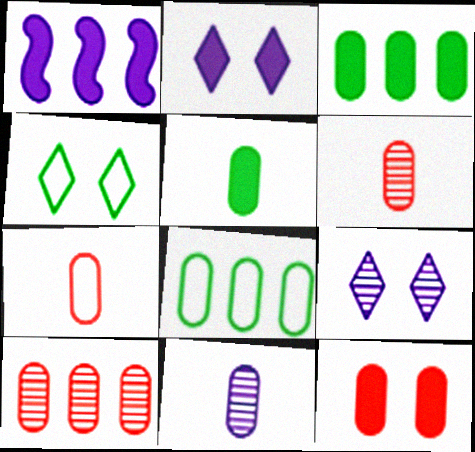[[1, 4, 6], 
[5, 7, 11], 
[7, 10, 12], 
[8, 11, 12]]